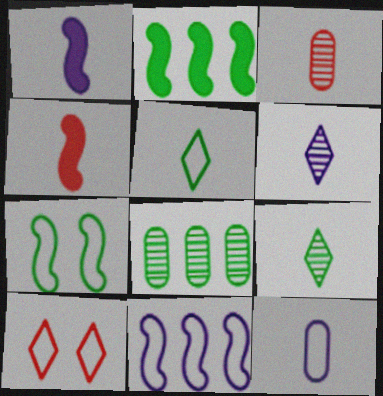[[1, 3, 5], 
[1, 6, 12], 
[1, 8, 10], 
[4, 9, 12]]